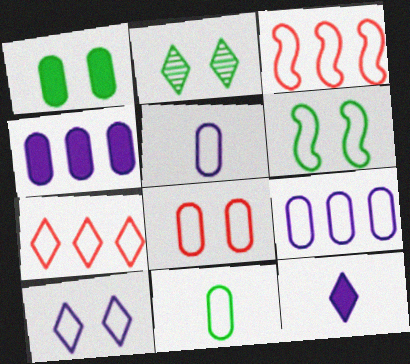[[1, 2, 6], 
[2, 7, 12], 
[3, 10, 11], 
[5, 6, 7], 
[6, 8, 10], 
[8, 9, 11]]